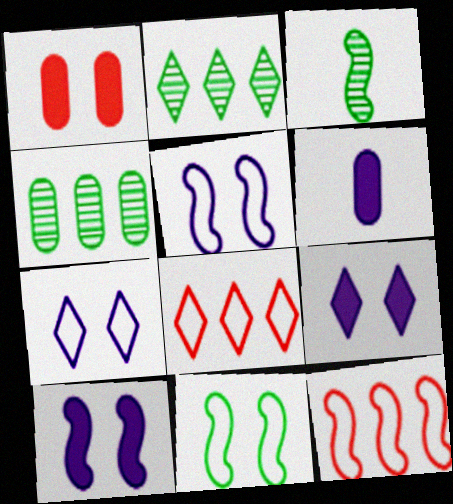[[3, 10, 12]]